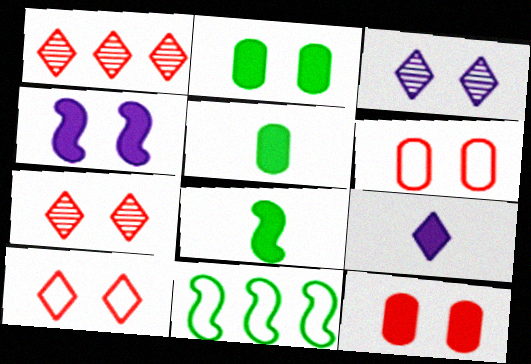[]